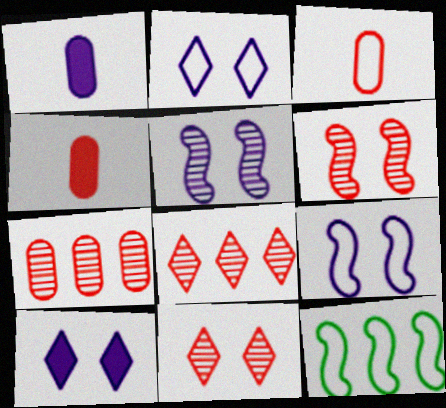[[1, 11, 12], 
[2, 3, 12]]